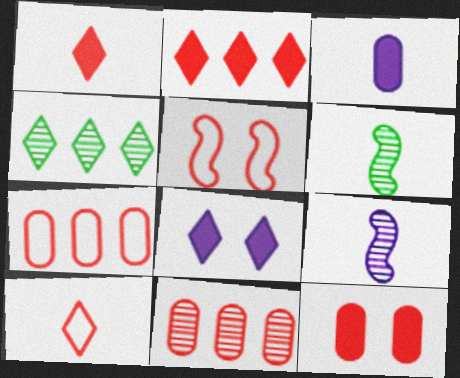[[1, 5, 11], 
[3, 4, 5], 
[3, 6, 10], 
[4, 8, 10], 
[5, 7, 10], 
[6, 7, 8]]